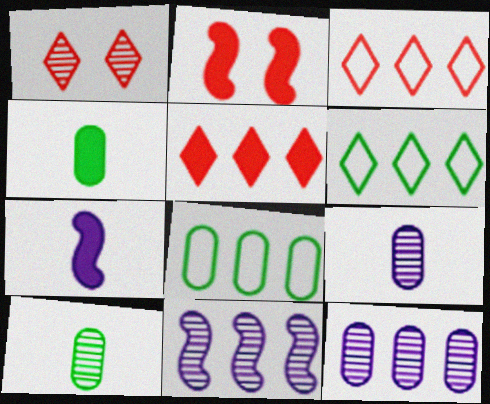[[1, 7, 8], 
[1, 10, 11], 
[2, 6, 9], 
[5, 8, 11]]